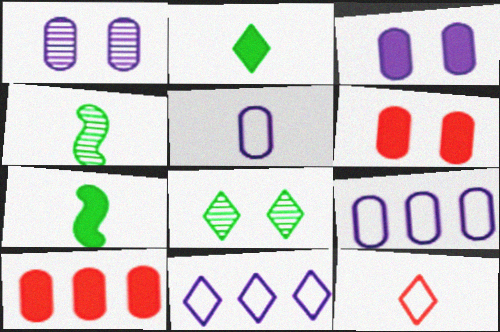[[4, 6, 11]]